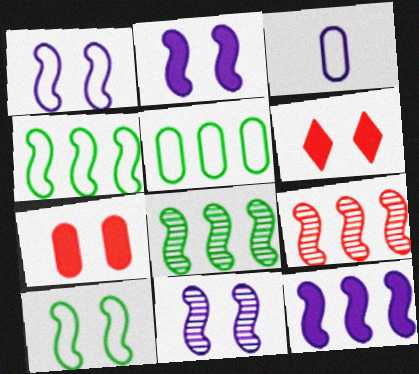[[1, 2, 11], 
[3, 6, 8], 
[4, 9, 12]]